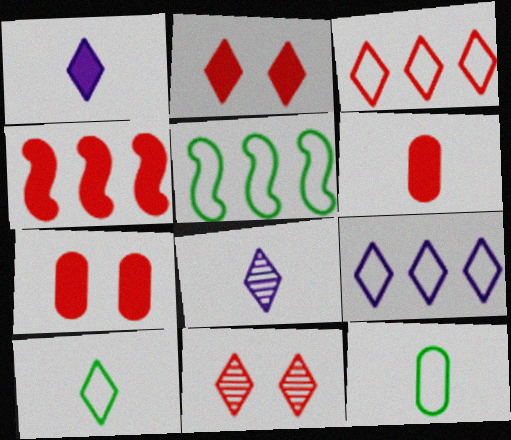[[2, 4, 6], 
[5, 7, 8]]